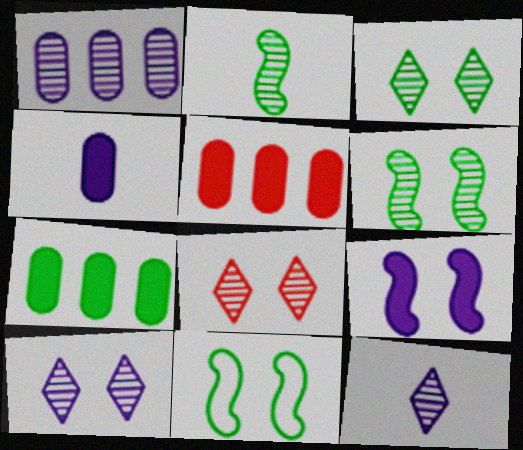[[1, 2, 8], 
[3, 8, 10], 
[5, 11, 12]]